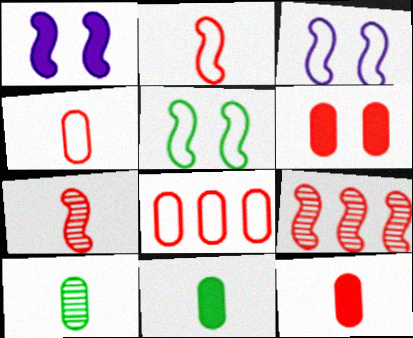[]